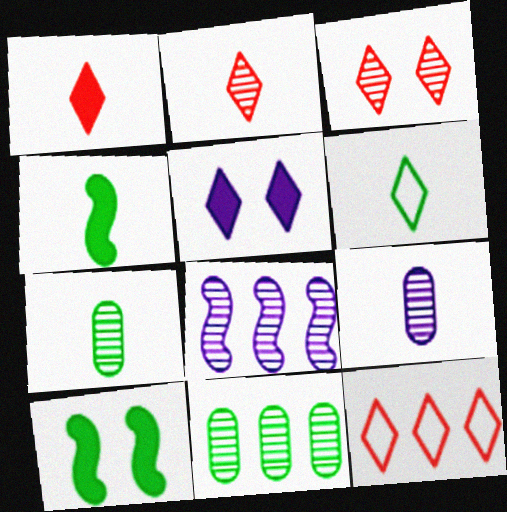[[1, 3, 12], 
[3, 7, 8], 
[4, 6, 7], 
[6, 10, 11], 
[9, 10, 12]]